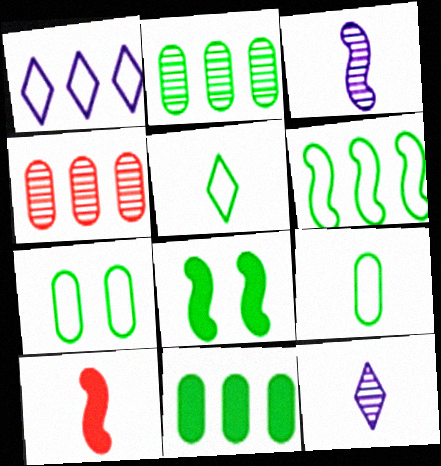[[2, 5, 8], 
[5, 6, 7], 
[9, 10, 12]]